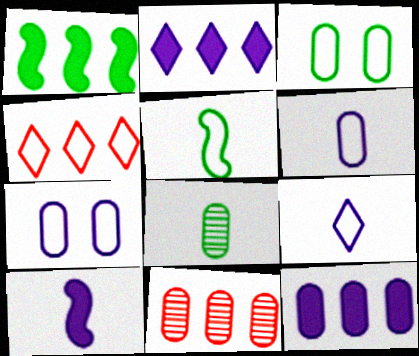[[4, 5, 7]]